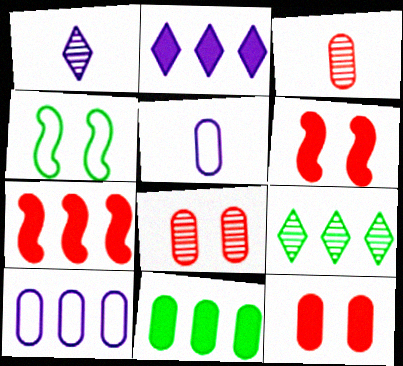[[2, 3, 4], 
[2, 7, 11], 
[5, 6, 9], 
[5, 8, 11], 
[7, 9, 10]]